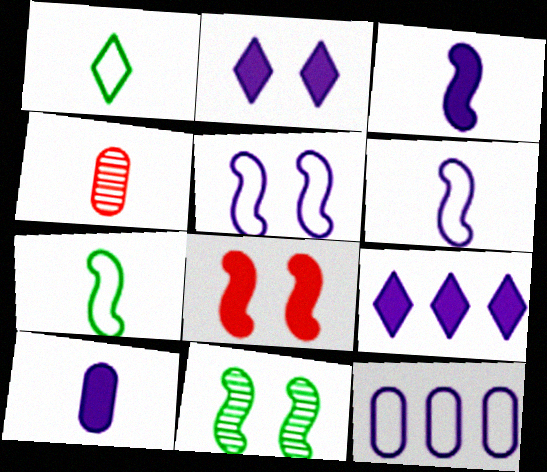[[1, 3, 4], 
[5, 8, 11]]